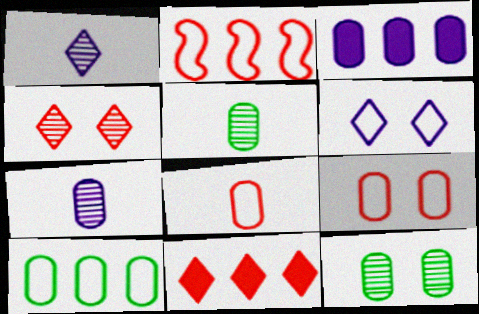[[3, 5, 9], 
[3, 8, 12]]